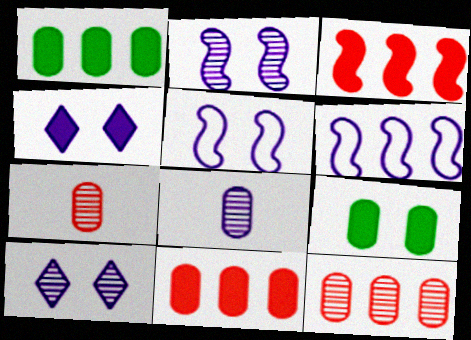[[4, 6, 8]]